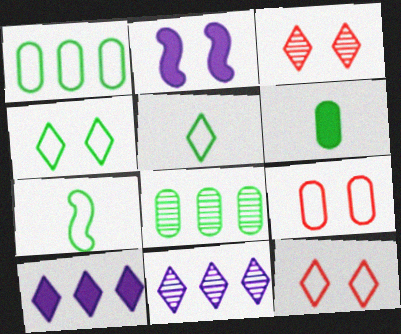[[1, 4, 7], 
[3, 5, 10]]